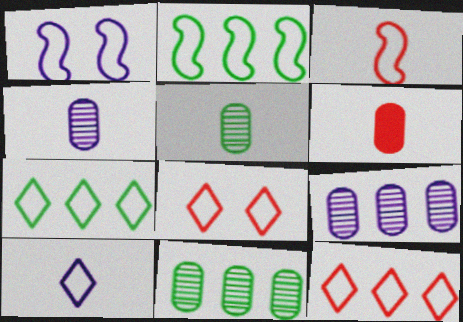[[1, 2, 3], 
[7, 8, 10]]